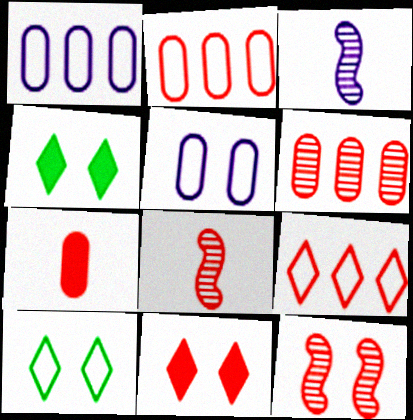[[1, 4, 8], 
[2, 3, 4], 
[2, 8, 11], 
[4, 5, 12], 
[7, 9, 12]]